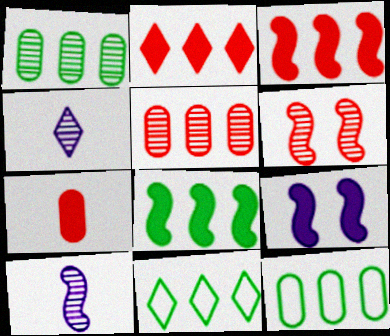[[1, 4, 6], 
[1, 8, 11]]